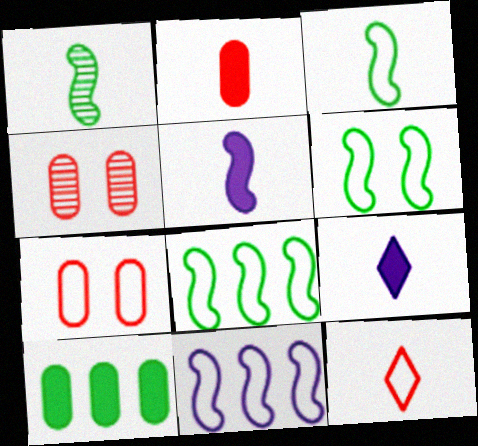[[3, 6, 8], 
[4, 8, 9]]